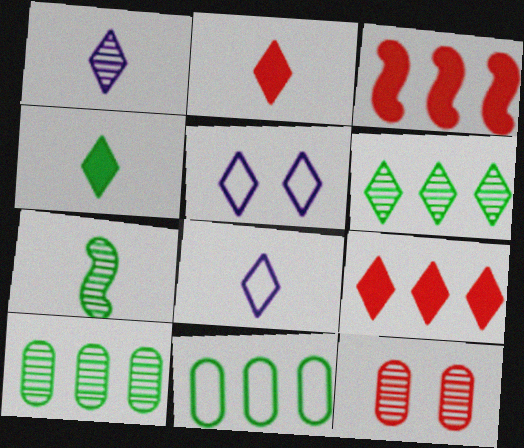[[2, 5, 6]]